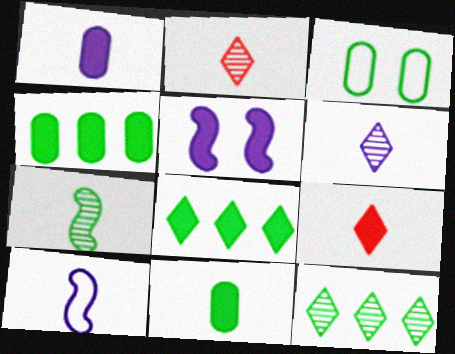[[1, 6, 10], 
[2, 10, 11], 
[3, 7, 8], 
[4, 5, 9]]